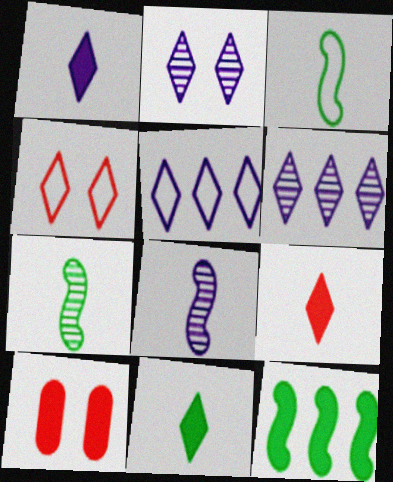[[1, 2, 5], 
[1, 9, 11], 
[1, 10, 12], 
[3, 6, 10], 
[4, 6, 11], 
[5, 7, 10]]